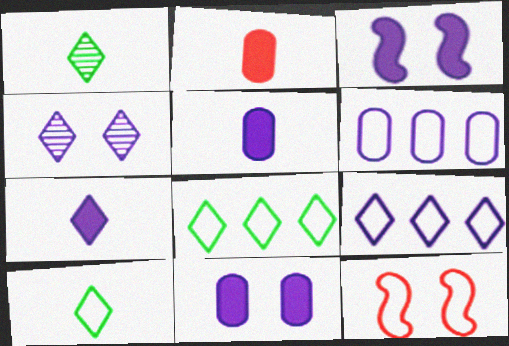[[4, 7, 9], 
[6, 10, 12]]